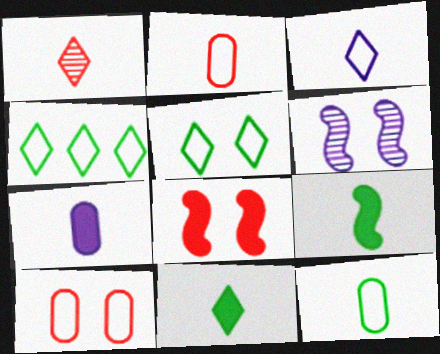[[1, 3, 11]]